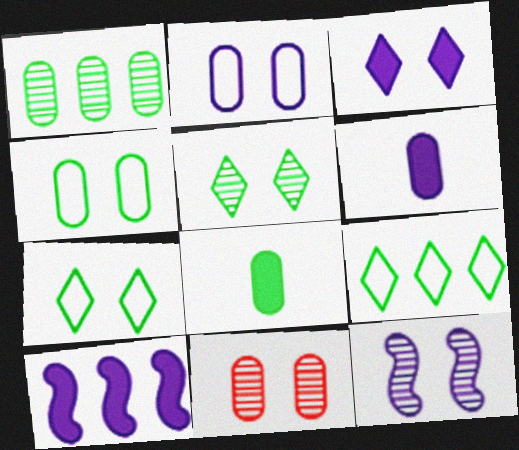[[1, 4, 8], 
[2, 3, 12], 
[3, 6, 10], 
[5, 11, 12]]